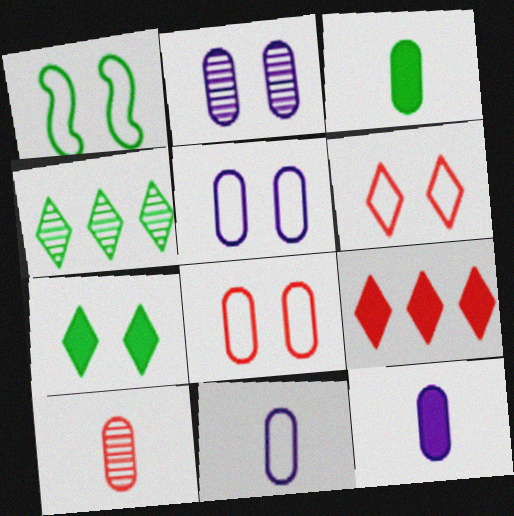[[1, 3, 4], 
[1, 5, 6], 
[3, 10, 11]]